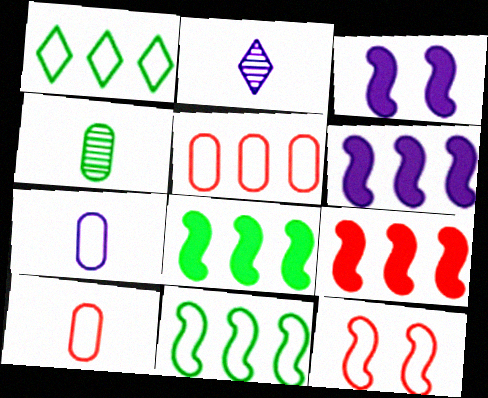[[1, 7, 12], 
[6, 8, 9]]